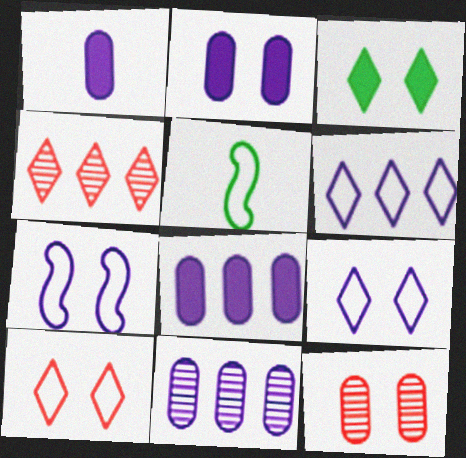[[1, 2, 8], 
[2, 4, 5], 
[3, 7, 12]]